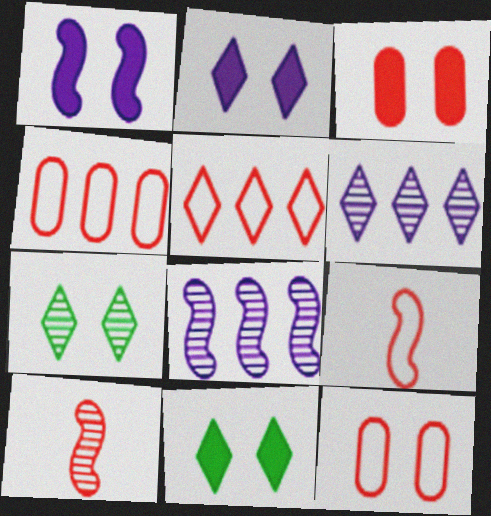[[1, 3, 11], 
[1, 7, 12], 
[3, 5, 10], 
[5, 9, 12]]